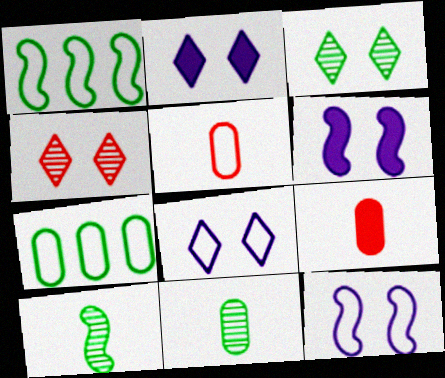[[1, 5, 8]]